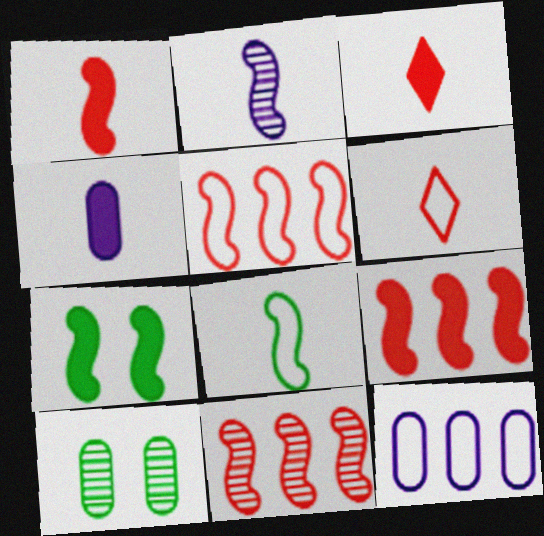[[1, 2, 8], 
[2, 5, 7], 
[5, 9, 11]]